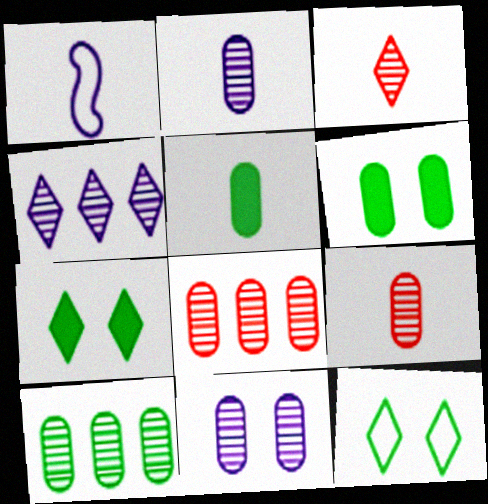[[1, 3, 5], 
[1, 7, 8], 
[9, 10, 11]]